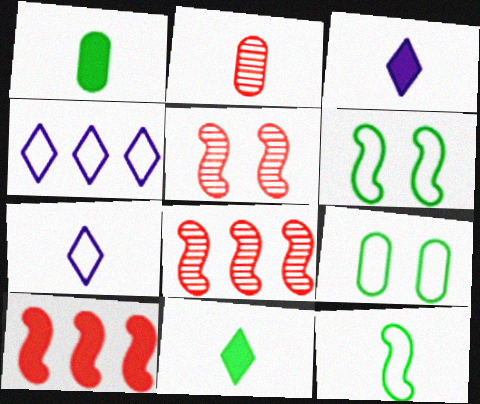[[1, 4, 5], 
[2, 3, 12], 
[3, 8, 9]]